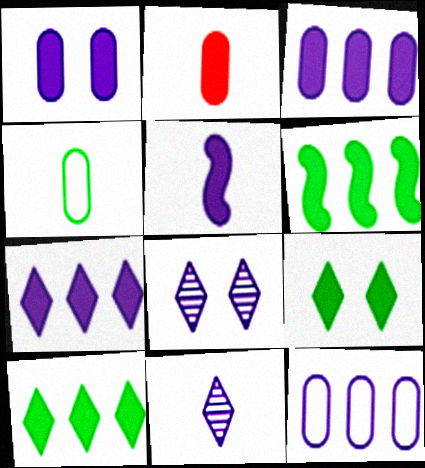[[1, 5, 7], 
[5, 8, 12]]